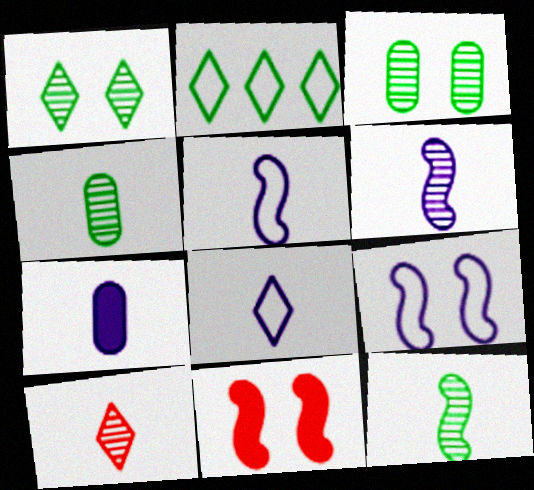[[4, 6, 10], 
[6, 7, 8]]